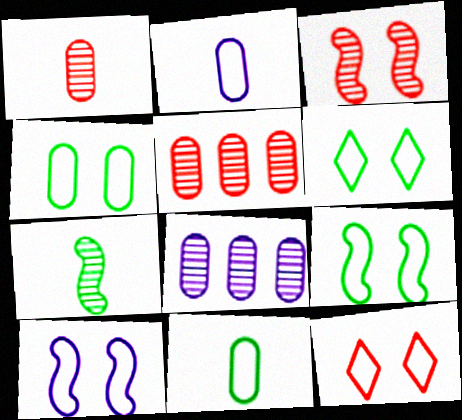[[4, 6, 9], 
[4, 10, 12]]